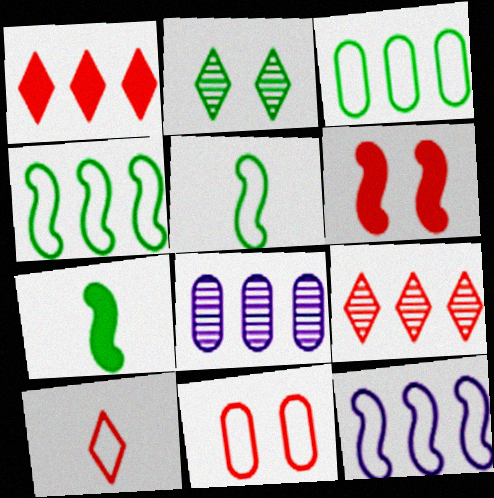[[1, 4, 8], 
[2, 3, 7]]